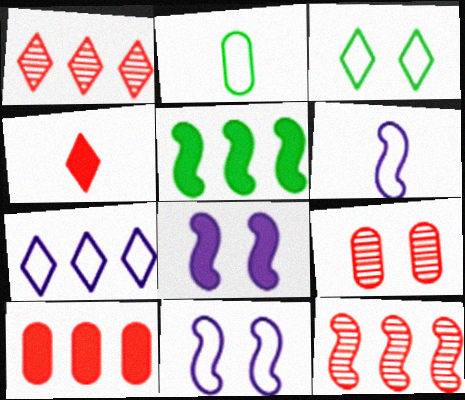[[1, 2, 8], 
[3, 8, 9]]